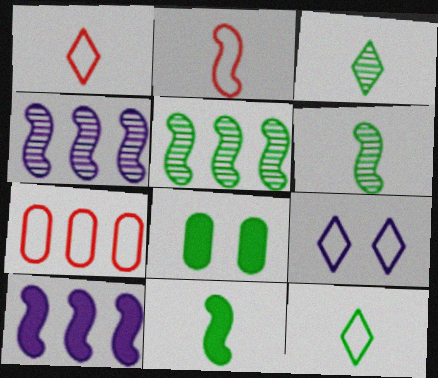[[1, 4, 8], 
[5, 8, 12]]